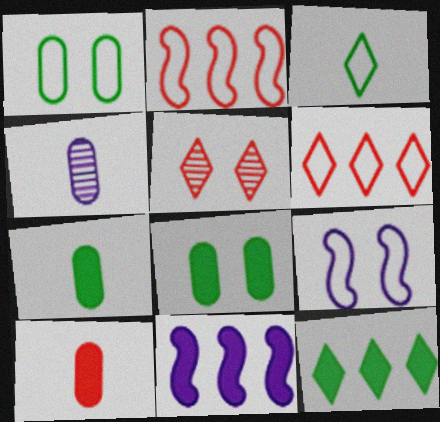[[2, 5, 10], 
[5, 8, 9]]